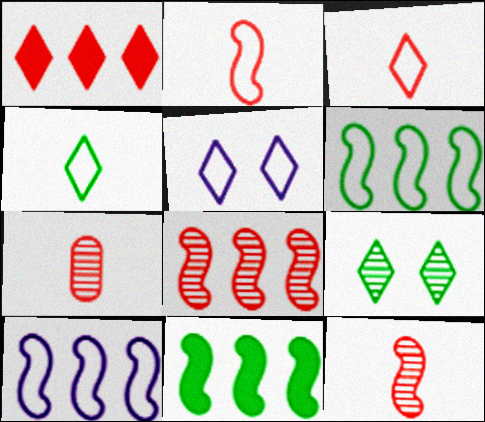[[5, 7, 11], 
[8, 10, 11]]